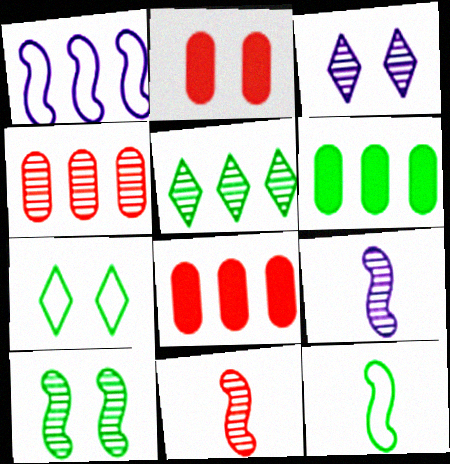[[1, 5, 8], 
[3, 8, 12], 
[7, 8, 9]]